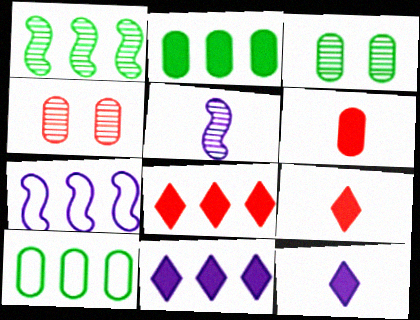[[3, 7, 9]]